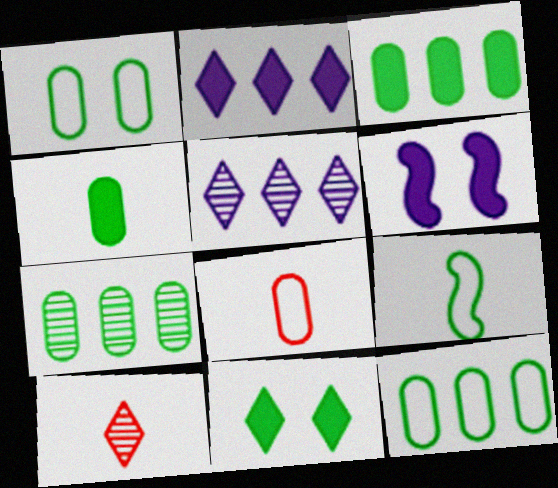[[1, 4, 7], 
[3, 7, 12], 
[6, 10, 12], 
[7, 9, 11]]